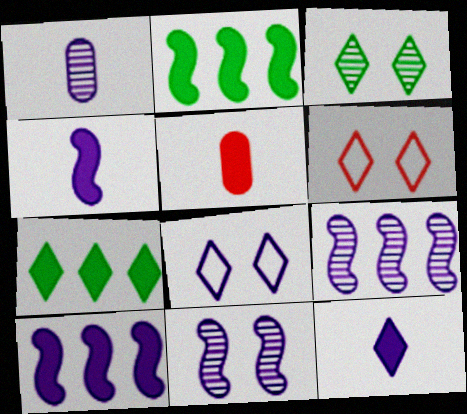[[1, 2, 6], 
[1, 8, 10]]